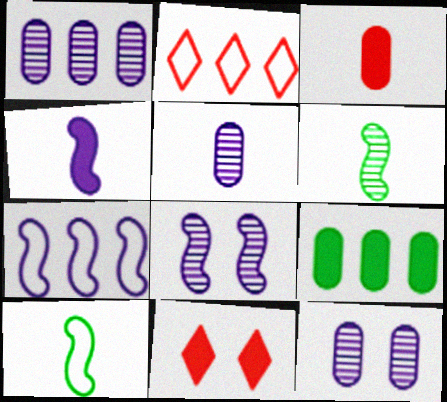[[1, 5, 12], 
[1, 10, 11], 
[4, 7, 8], 
[4, 9, 11]]